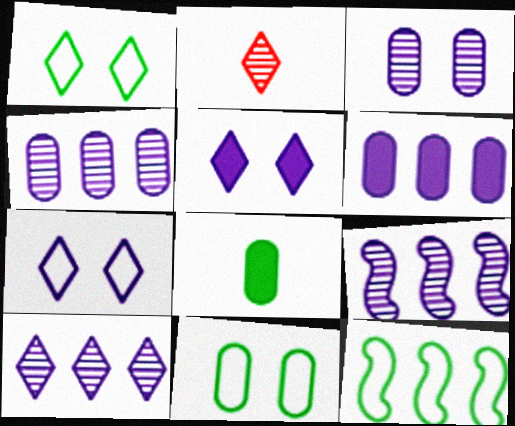[[4, 9, 10]]